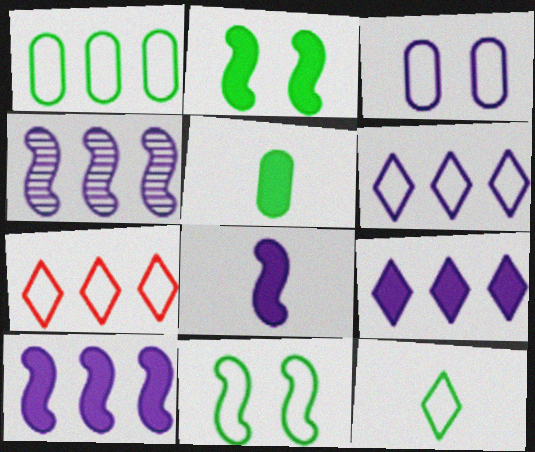[[1, 11, 12]]